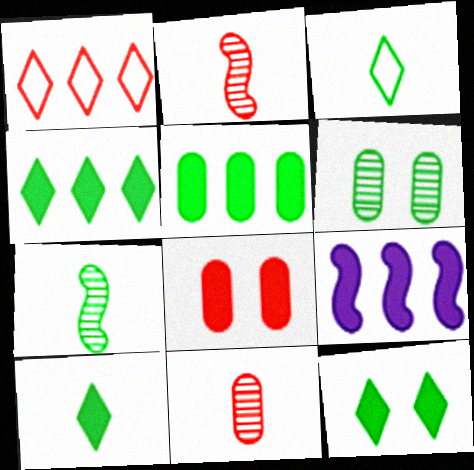[[1, 2, 8], 
[4, 10, 12], 
[8, 9, 10]]